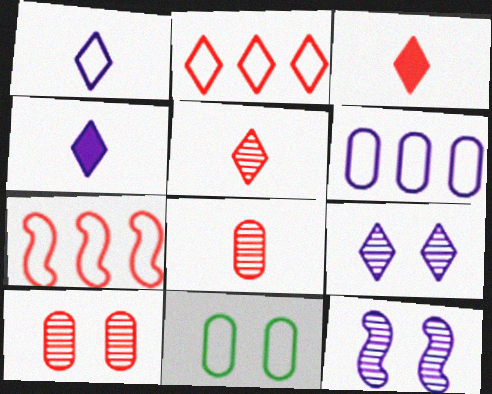[[1, 7, 11], 
[3, 7, 10], 
[4, 6, 12]]